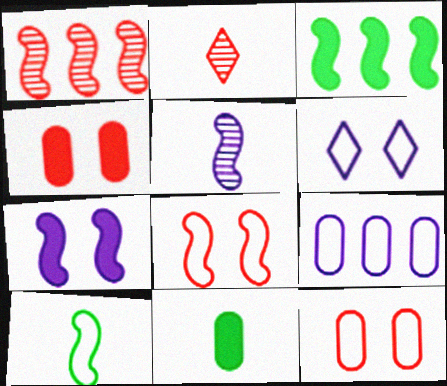[[1, 6, 11], 
[1, 7, 10], 
[3, 5, 8]]